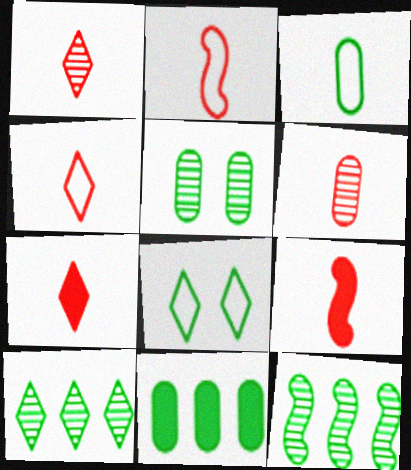[[1, 4, 7], 
[2, 6, 7], 
[3, 5, 11], 
[4, 6, 9]]